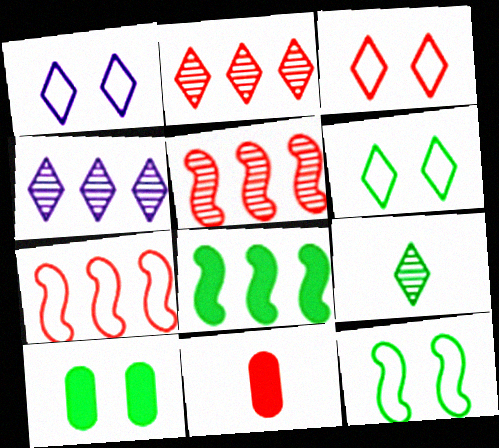[[1, 3, 6], 
[3, 5, 11], 
[4, 11, 12]]